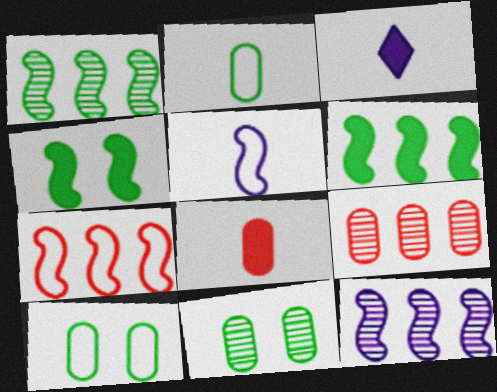[[3, 7, 11], 
[6, 7, 12]]